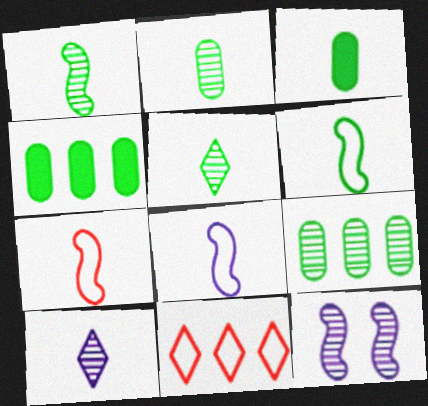[[1, 2, 5], 
[3, 5, 6], 
[3, 7, 10], 
[3, 11, 12], 
[6, 7, 8]]